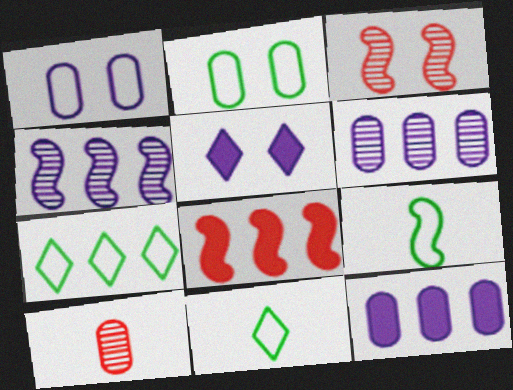[[2, 3, 5], 
[2, 7, 9], 
[2, 10, 12], 
[3, 11, 12], 
[6, 7, 8]]